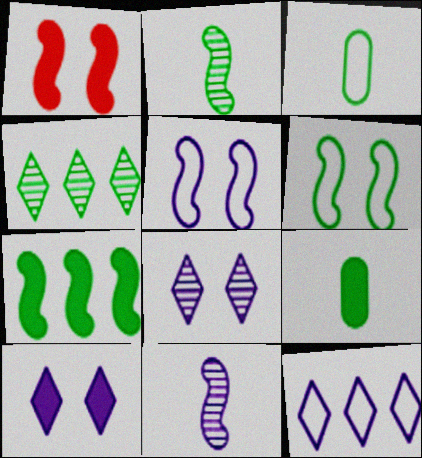[[2, 6, 7], 
[4, 6, 9]]